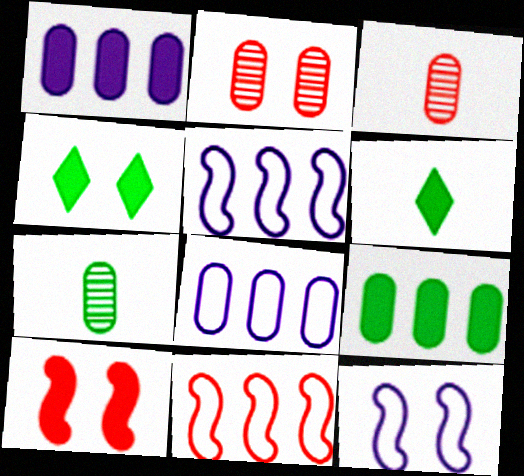[[1, 6, 10], 
[2, 4, 12], 
[2, 5, 6], 
[3, 4, 5]]